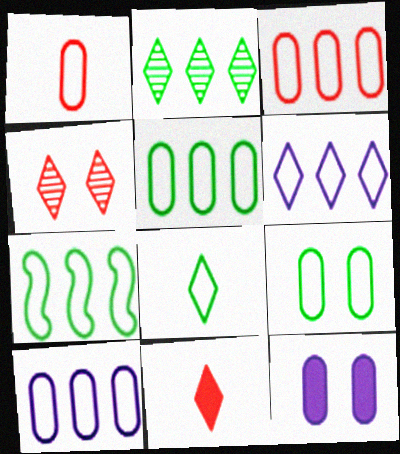[[1, 9, 10], 
[3, 5, 10], 
[3, 6, 7], 
[7, 8, 9]]